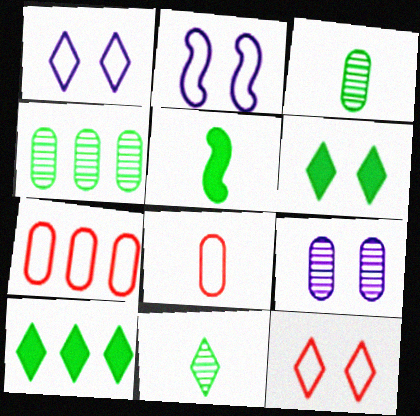[]